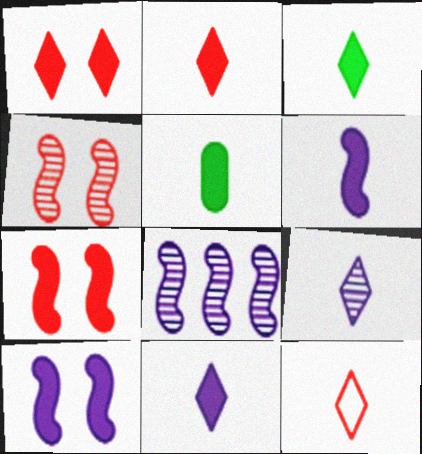[[2, 3, 11], 
[2, 5, 6], 
[3, 9, 12]]